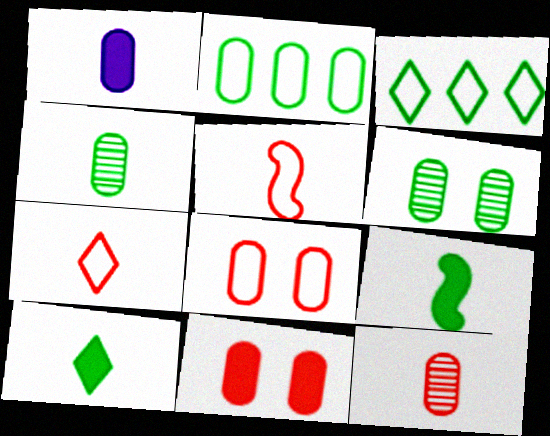[[3, 6, 9]]